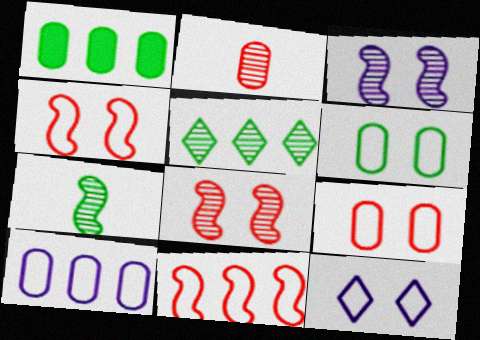[[2, 3, 5], 
[4, 6, 12]]